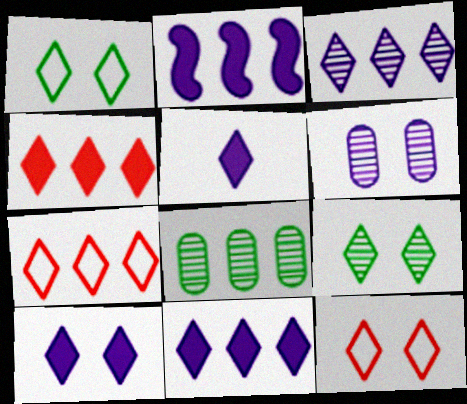[[2, 7, 8], 
[5, 7, 9], 
[5, 10, 11], 
[9, 10, 12]]